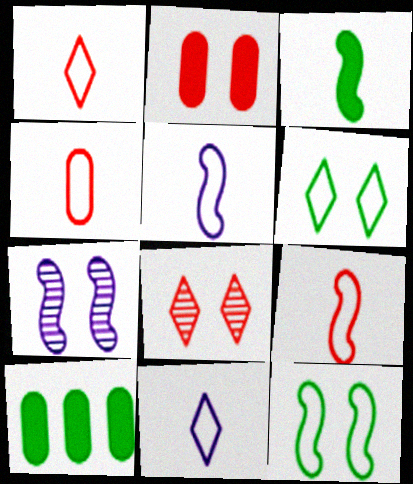[[1, 4, 9], 
[1, 7, 10], 
[2, 6, 7], 
[5, 8, 10]]